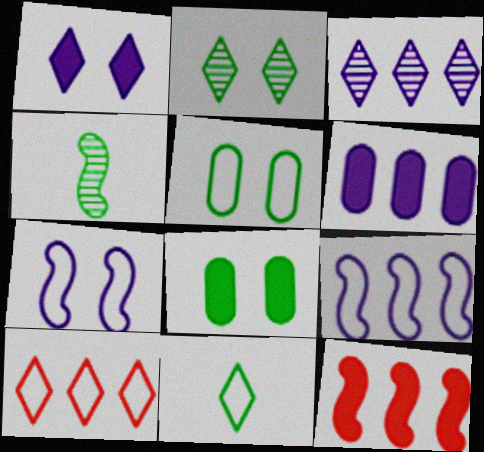[[3, 6, 9], 
[4, 7, 12]]